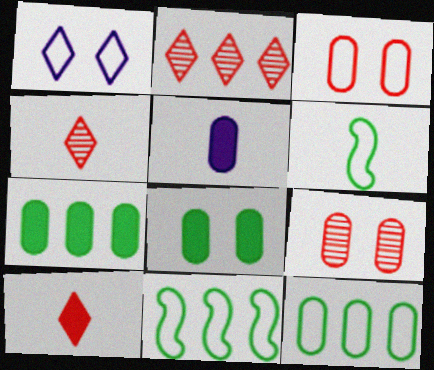[[4, 5, 6], 
[5, 9, 12]]